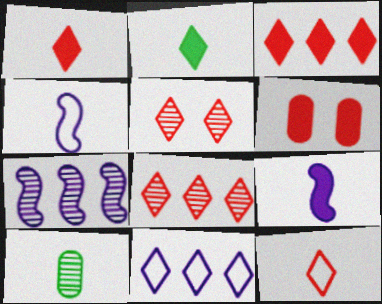[[1, 4, 10], 
[2, 5, 11], 
[3, 5, 12], 
[5, 7, 10], 
[9, 10, 12]]